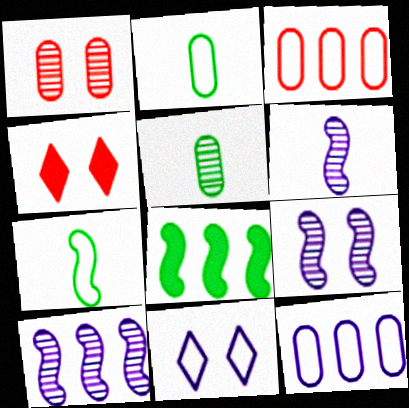[[2, 4, 10], 
[3, 7, 11], 
[6, 9, 10]]